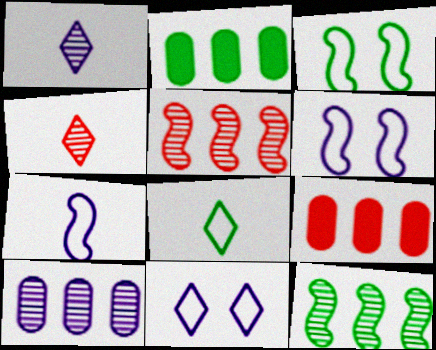[[1, 3, 9], 
[2, 4, 6]]